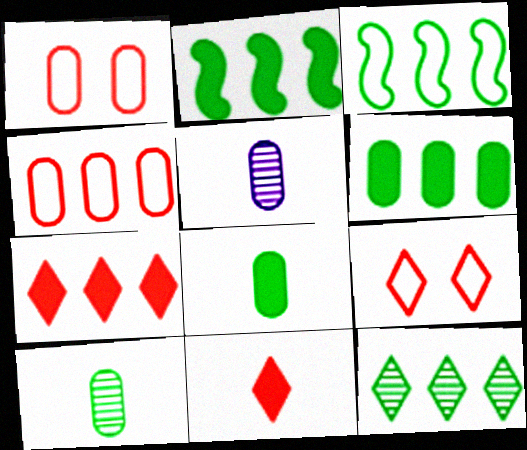[[1, 5, 6], 
[2, 5, 9], 
[3, 6, 12]]